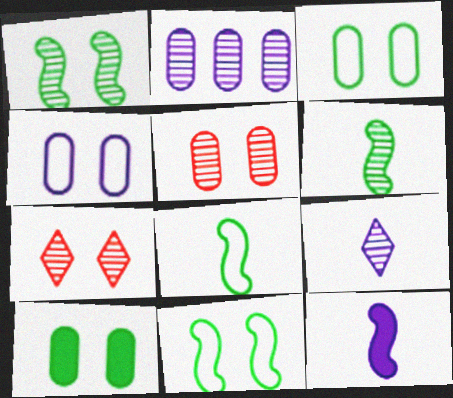[[2, 6, 7], 
[4, 5, 10]]